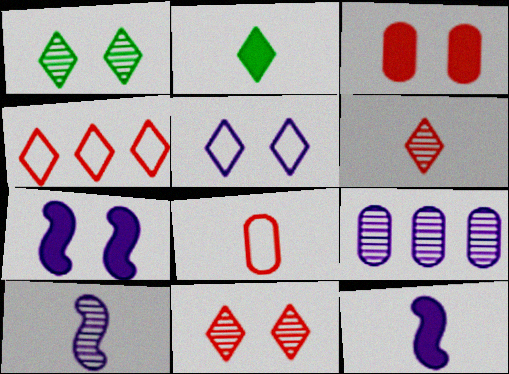[[2, 8, 10], 
[5, 9, 12]]